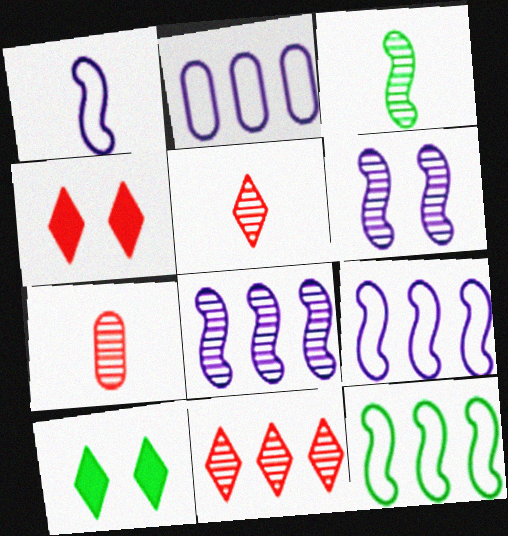[[2, 3, 4], 
[7, 9, 10]]